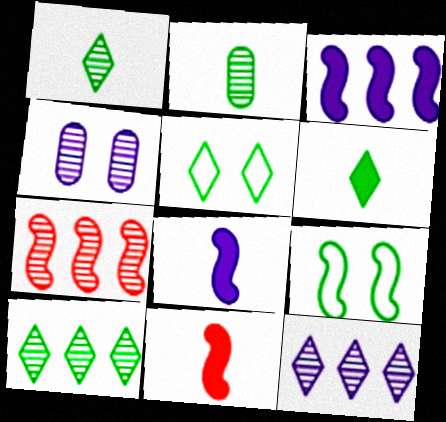[[1, 4, 7], 
[5, 6, 10], 
[7, 8, 9]]